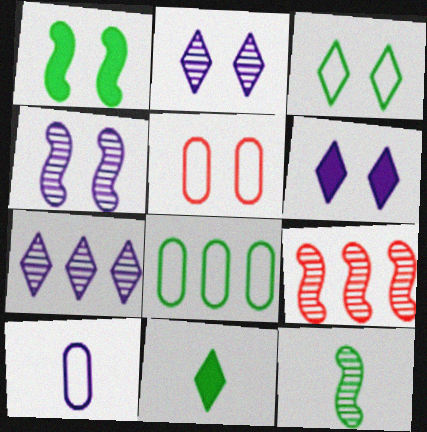[[1, 2, 5], 
[4, 9, 12], 
[5, 8, 10]]